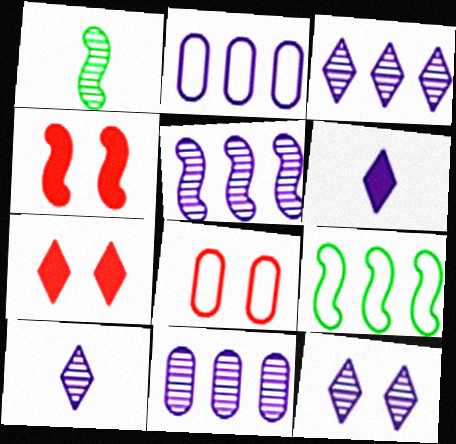[[1, 2, 7], 
[3, 5, 11], 
[3, 10, 12]]